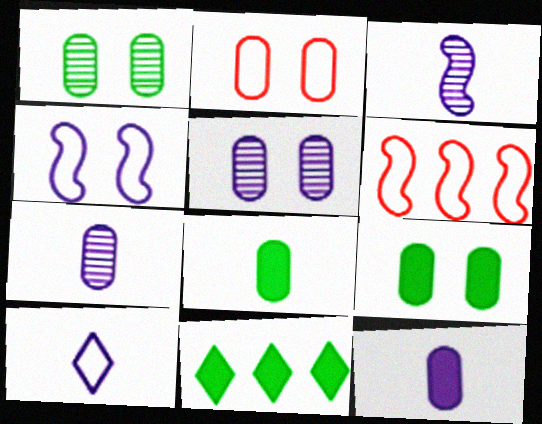[[2, 3, 11], 
[2, 5, 9], 
[3, 10, 12]]